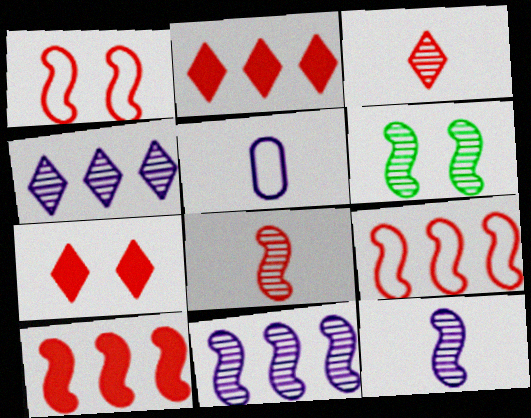[[1, 8, 10], 
[2, 5, 6], 
[6, 8, 11]]